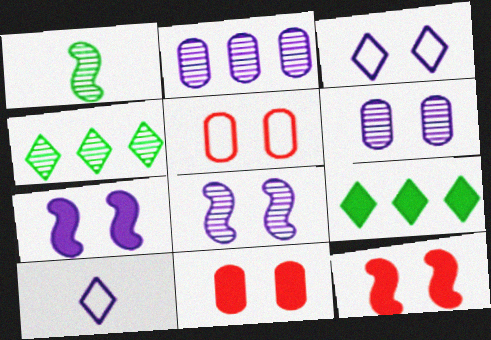[[2, 7, 10], 
[3, 6, 7]]